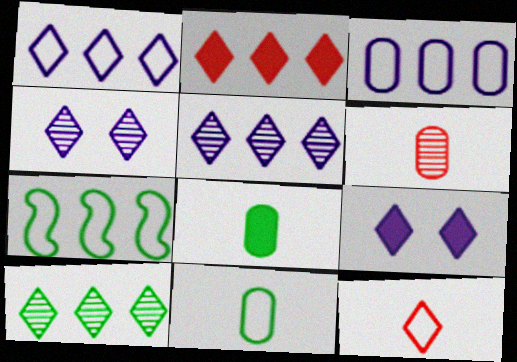[[1, 2, 10], 
[6, 7, 9], 
[9, 10, 12]]